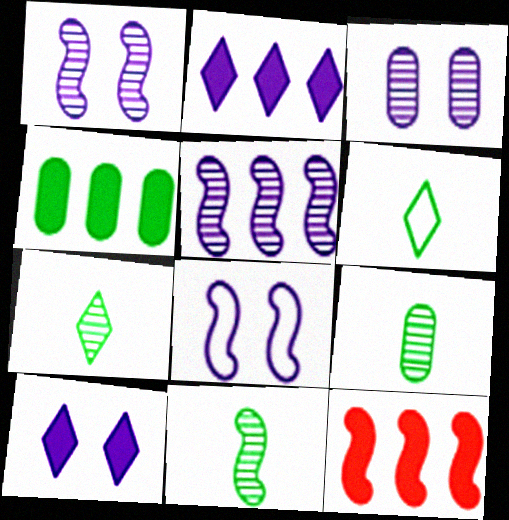[[2, 4, 12], 
[3, 6, 12], 
[3, 8, 10], 
[7, 9, 11], 
[8, 11, 12]]